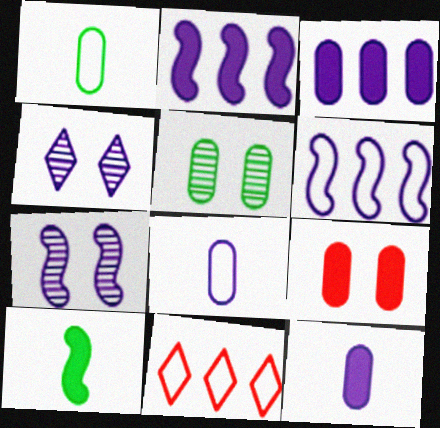[[2, 4, 8], 
[4, 6, 12]]